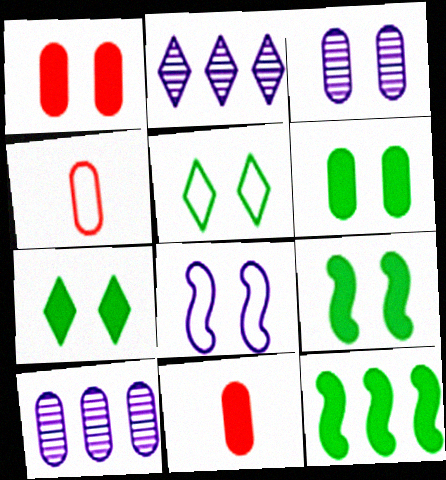[[2, 4, 9], 
[4, 6, 10], 
[6, 7, 9]]